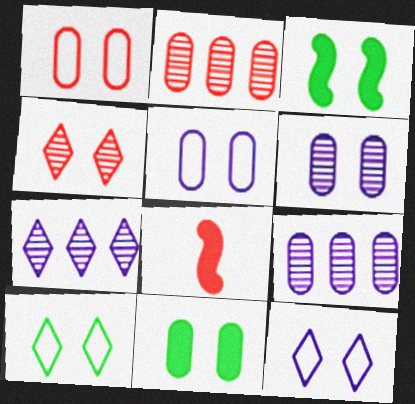[[1, 6, 11], 
[3, 4, 5], 
[8, 9, 10]]